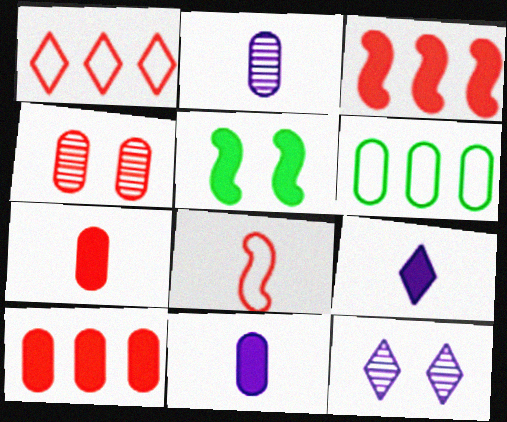[[1, 2, 5], 
[4, 6, 11], 
[5, 9, 10]]